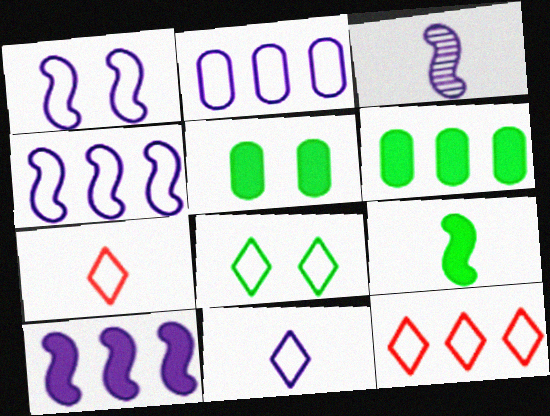[[1, 2, 11], 
[1, 3, 10], 
[3, 5, 12], 
[8, 11, 12]]